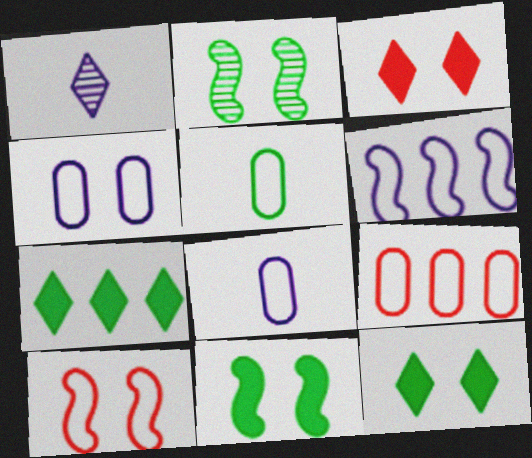[[1, 9, 11], 
[2, 3, 4], 
[2, 5, 7], 
[4, 5, 9]]